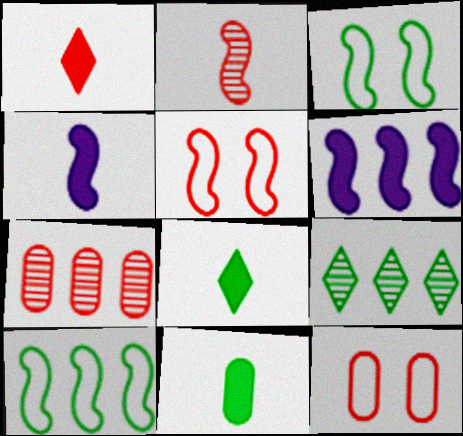[[1, 4, 11], 
[1, 5, 7], 
[2, 3, 6], 
[3, 9, 11], 
[4, 9, 12]]